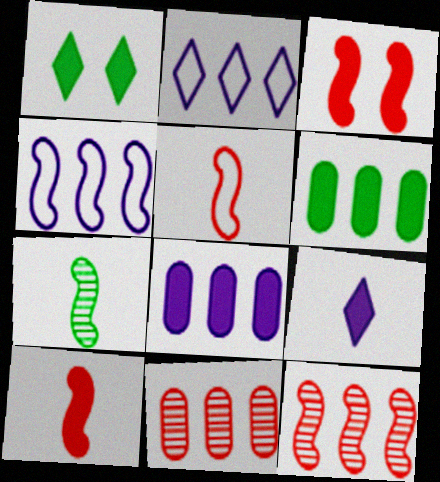[[1, 8, 10], 
[2, 6, 12], 
[3, 4, 7], 
[3, 5, 12], 
[3, 6, 9]]